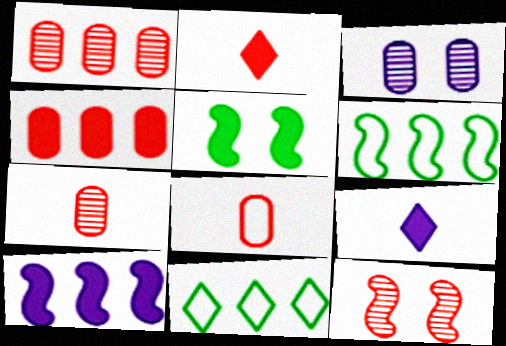[[1, 10, 11], 
[2, 3, 6], 
[4, 5, 9]]